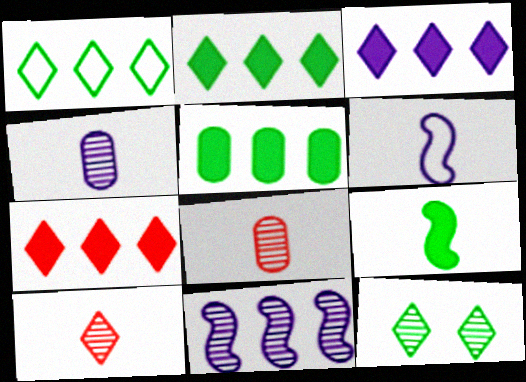[[2, 3, 7], 
[8, 11, 12]]